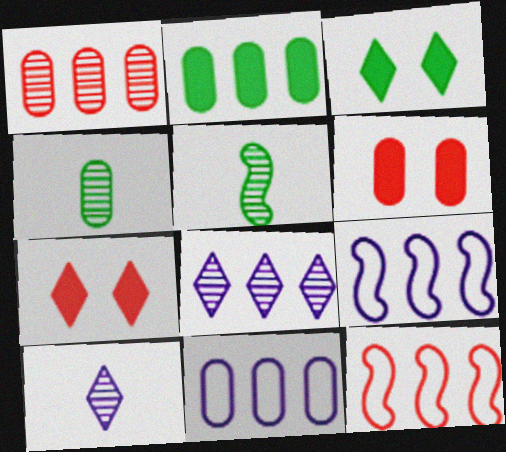[[1, 2, 11], 
[2, 8, 12], 
[4, 6, 11], 
[4, 7, 9], 
[5, 7, 11]]